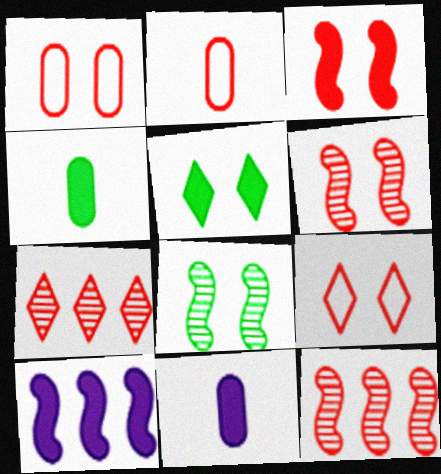[[2, 3, 7]]